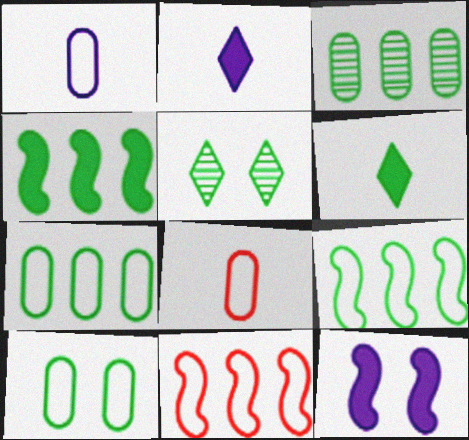[]